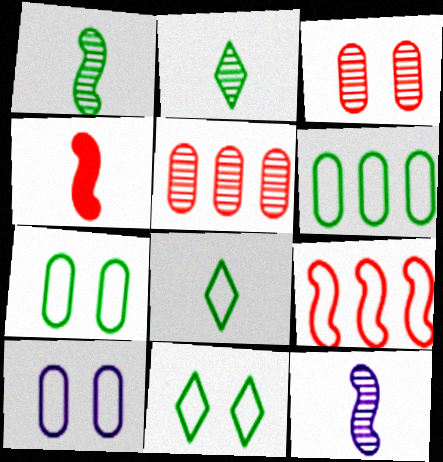[[8, 9, 10]]